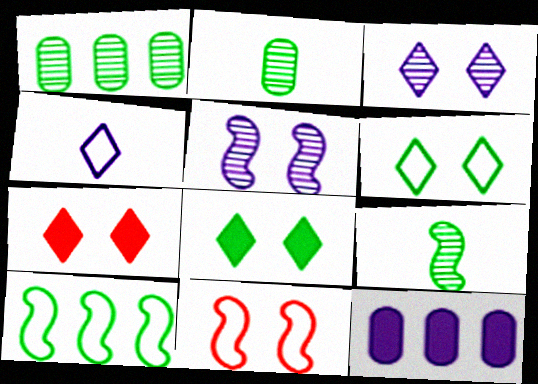[[2, 8, 10], 
[3, 6, 7], 
[4, 5, 12]]